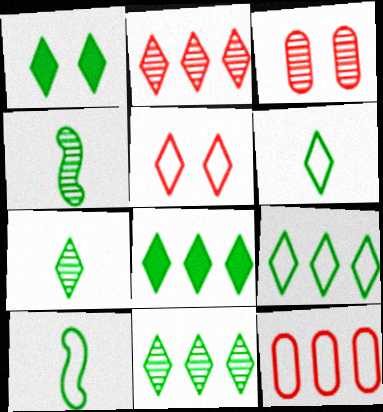[[1, 6, 11], 
[1, 7, 9], 
[8, 9, 11]]